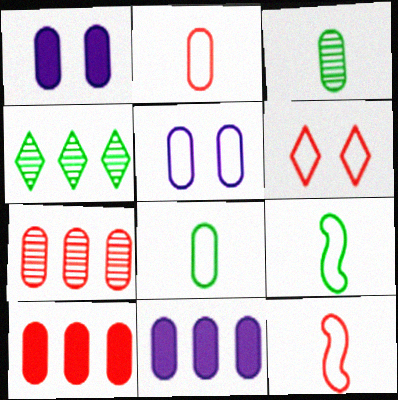[[1, 4, 12], 
[1, 7, 8], 
[3, 5, 10]]